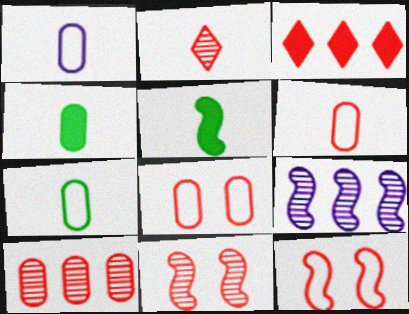[[1, 2, 5], 
[1, 6, 7], 
[2, 10, 11], 
[3, 6, 11], 
[5, 9, 12]]